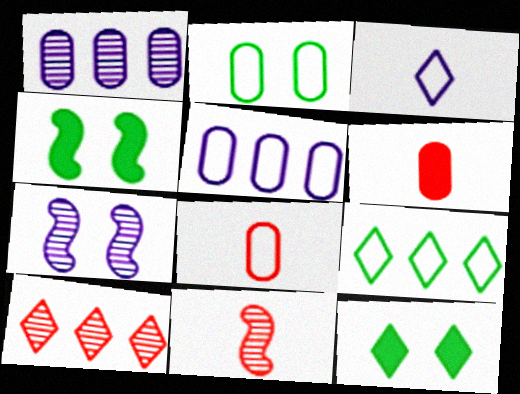[[1, 2, 6], 
[2, 5, 8], 
[3, 10, 12], 
[5, 11, 12], 
[6, 7, 9]]